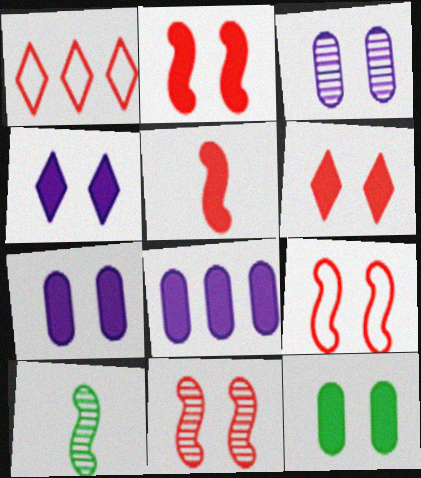[[1, 7, 10], 
[2, 4, 12], 
[2, 9, 11]]